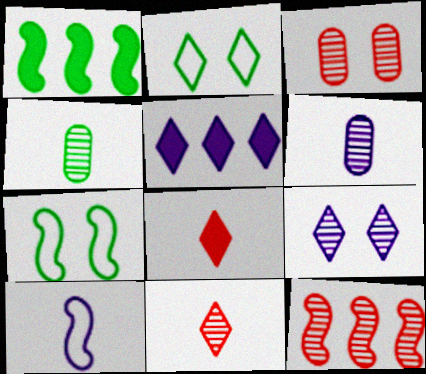[[1, 2, 4], 
[2, 5, 11], 
[3, 11, 12], 
[4, 8, 10], 
[4, 9, 12]]